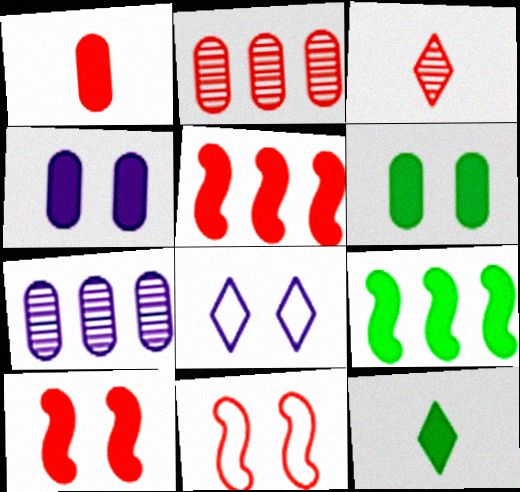[[4, 5, 12], 
[6, 9, 12], 
[7, 11, 12]]